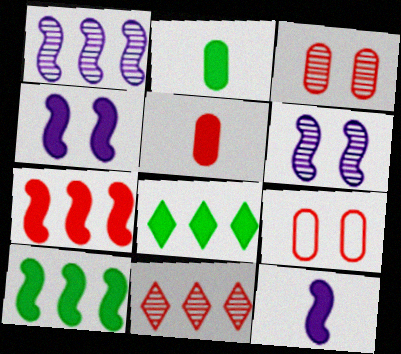[[4, 5, 8]]